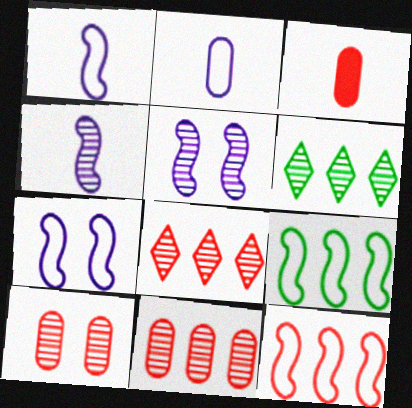[[3, 6, 7], 
[4, 6, 10]]